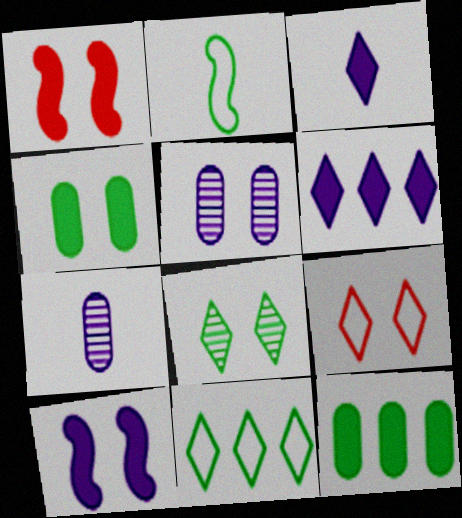[[1, 3, 12], 
[1, 7, 11], 
[2, 8, 12]]